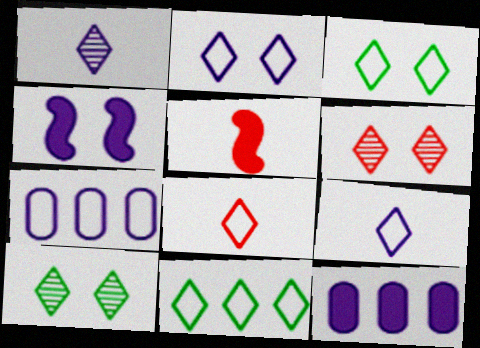[[1, 4, 7], 
[2, 8, 11], 
[5, 7, 10]]